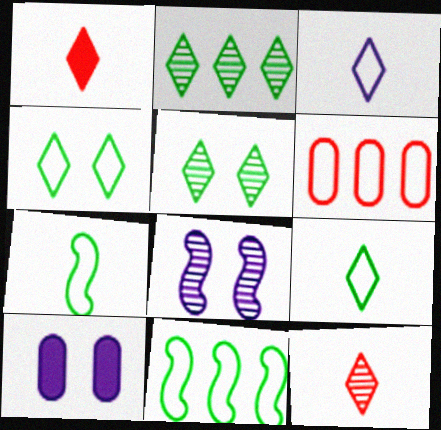[[10, 11, 12]]